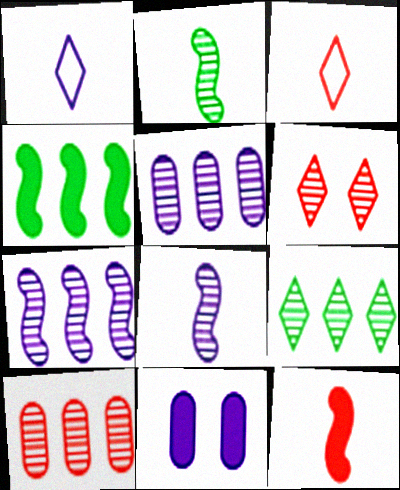[[1, 7, 11], 
[2, 5, 6], 
[7, 9, 10]]